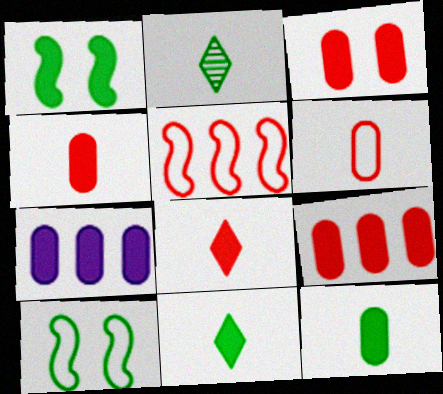[[1, 7, 8], 
[3, 4, 9], 
[3, 7, 12]]